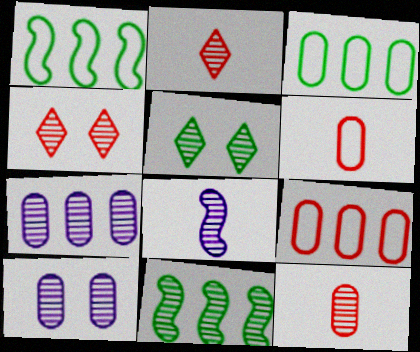[[2, 10, 11]]